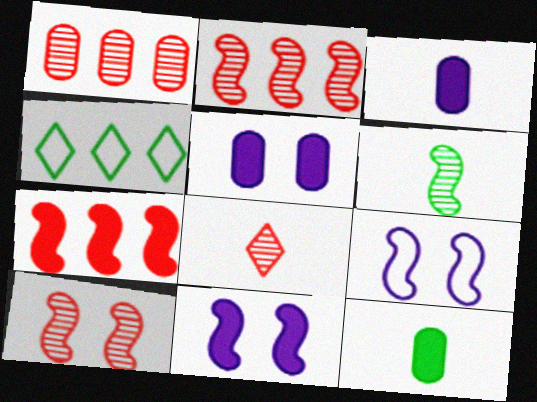[[1, 8, 10], 
[3, 4, 10], 
[6, 7, 9]]